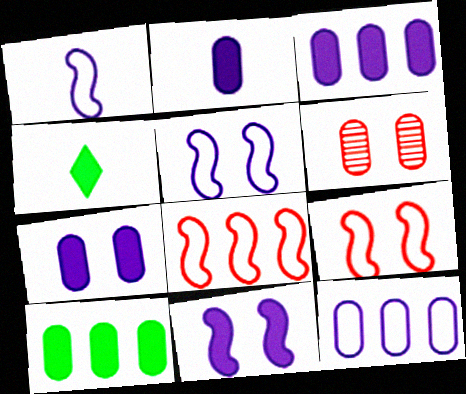[[2, 3, 7]]